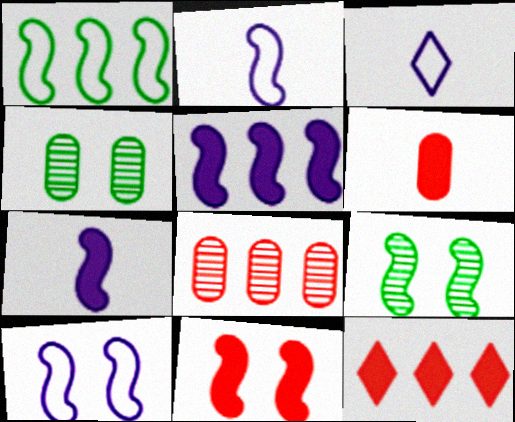[[2, 4, 12], 
[6, 11, 12], 
[9, 10, 11]]